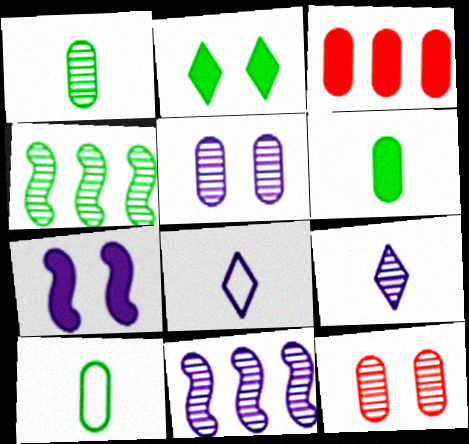[[1, 6, 10], 
[2, 4, 10], 
[3, 5, 10], 
[4, 9, 12], 
[5, 9, 11]]